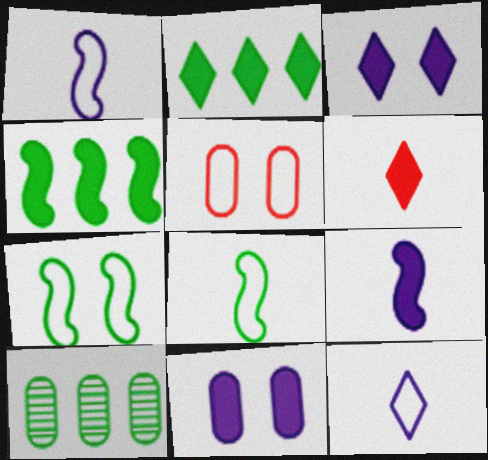[[2, 3, 6], 
[4, 6, 11]]